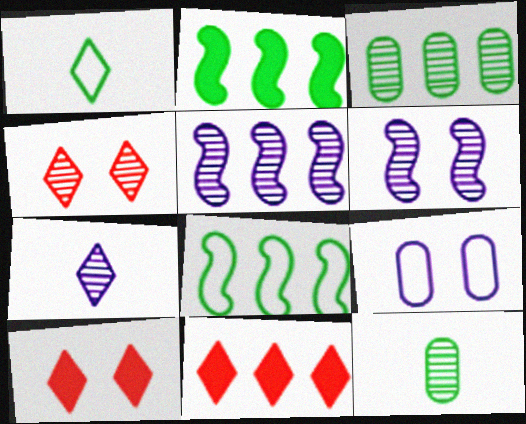[[4, 5, 12]]